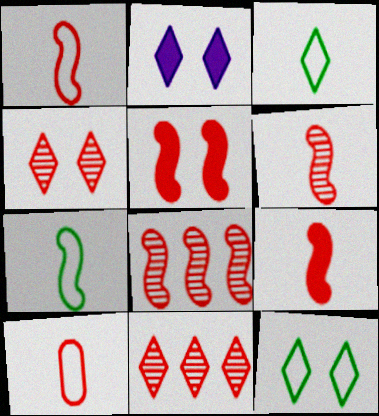[[1, 5, 8], 
[1, 6, 9], 
[2, 3, 11], 
[2, 4, 12], 
[5, 10, 11]]